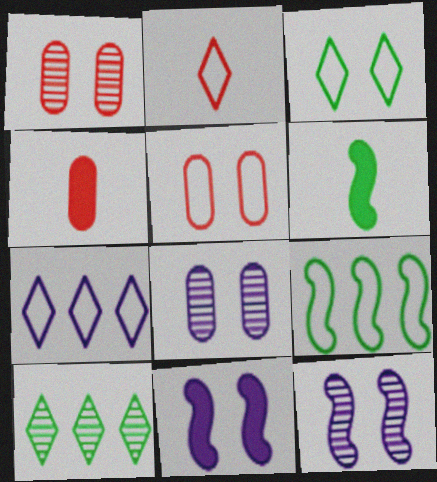[[1, 3, 11], 
[1, 6, 7], 
[2, 3, 7]]